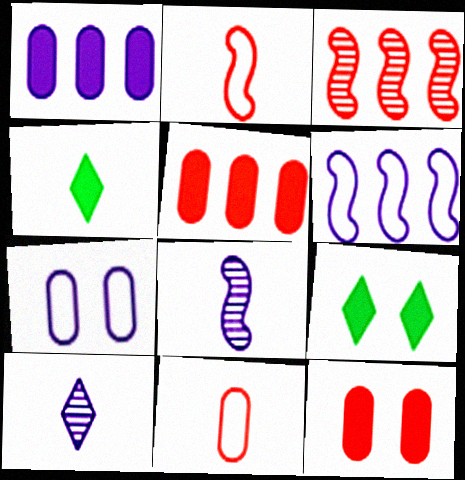[[3, 4, 7], 
[4, 8, 11]]